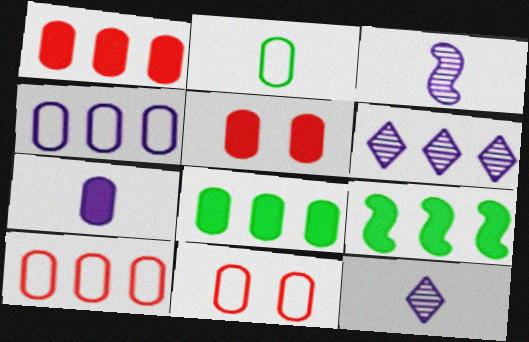[[2, 4, 11], 
[5, 7, 8], 
[6, 9, 10], 
[9, 11, 12]]